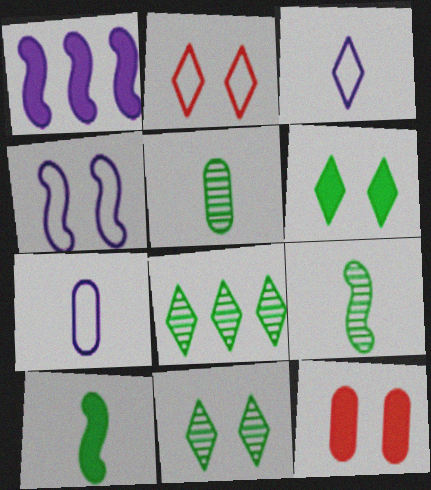[[1, 2, 5], 
[4, 11, 12]]